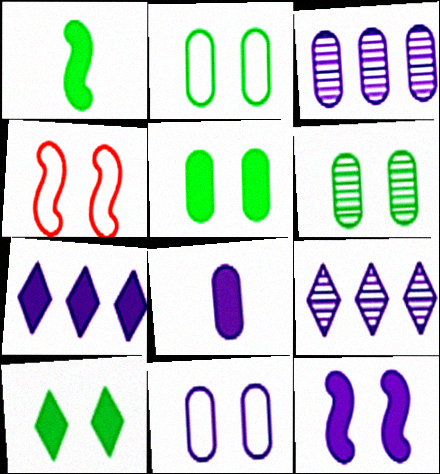[[2, 5, 6], 
[3, 8, 11], 
[7, 8, 12]]